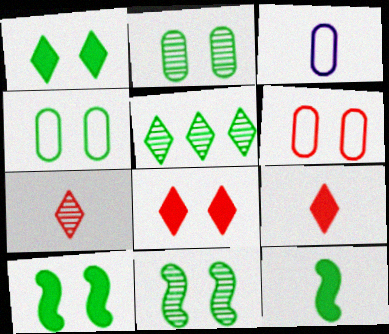[[1, 4, 11], 
[3, 7, 12], 
[4, 5, 12]]